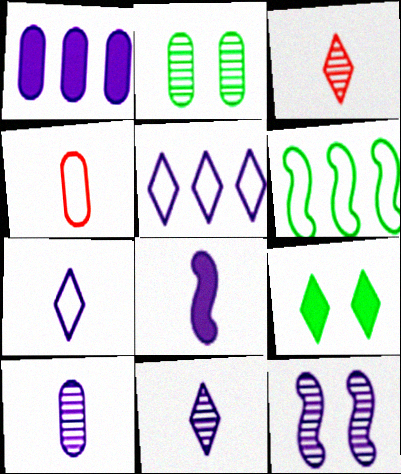[[1, 2, 4], 
[1, 7, 12], 
[3, 5, 9], 
[7, 8, 10]]